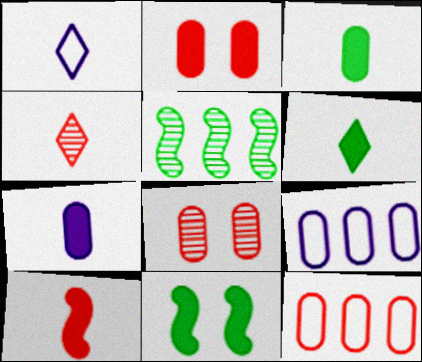[[1, 2, 5], 
[1, 4, 6], 
[3, 8, 9], 
[4, 9, 11], 
[6, 7, 10]]